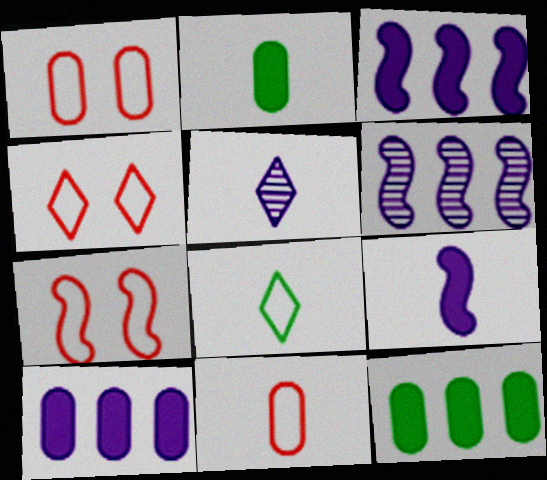[[1, 4, 7], 
[2, 4, 6], 
[5, 7, 12]]